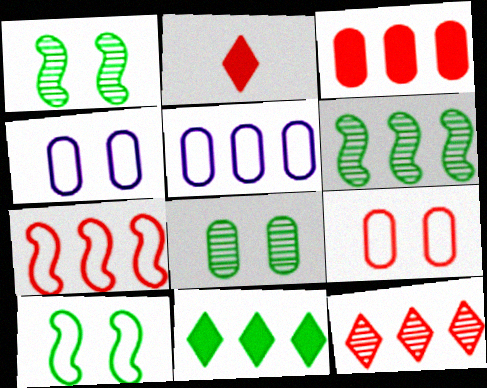[[1, 2, 5], 
[2, 4, 6], 
[3, 7, 12]]